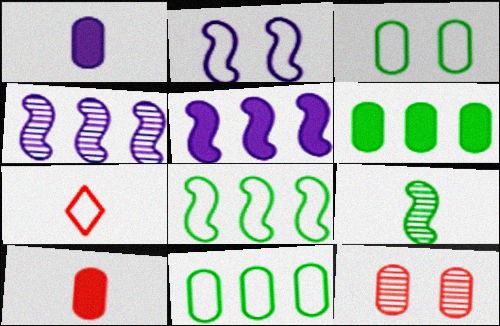[[1, 7, 9], 
[1, 11, 12], 
[2, 7, 11]]